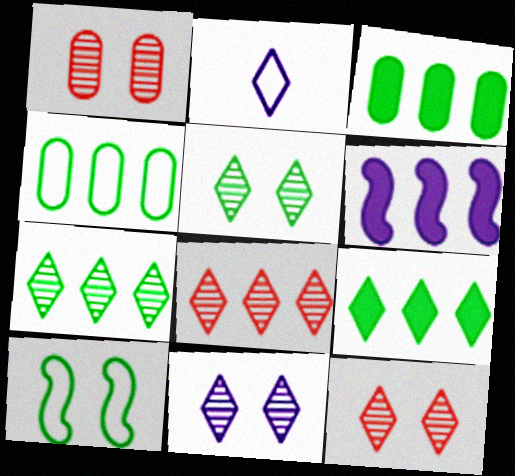[[2, 9, 12], 
[4, 6, 8], 
[5, 11, 12]]